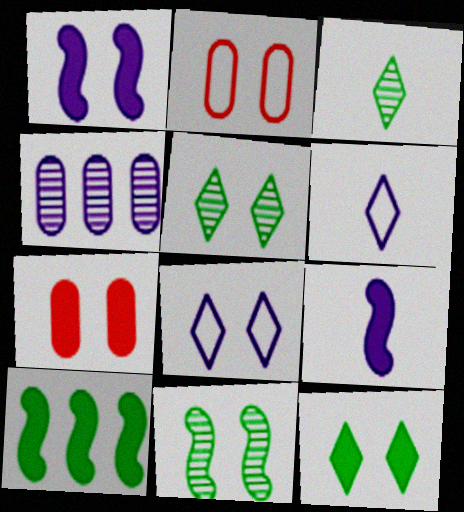[[1, 2, 5], 
[1, 4, 6], 
[1, 7, 12], 
[4, 8, 9], 
[7, 8, 11]]